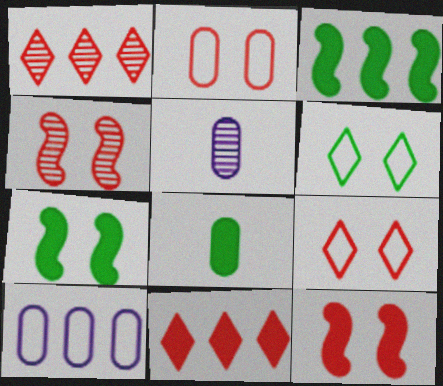[[1, 3, 10], 
[3, 5, 9]]